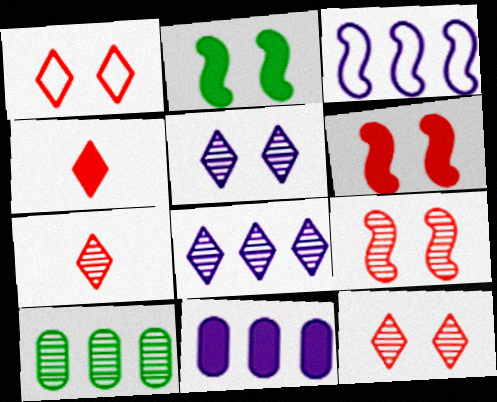[[2, 4, 11], 
[3, 8, 11]]